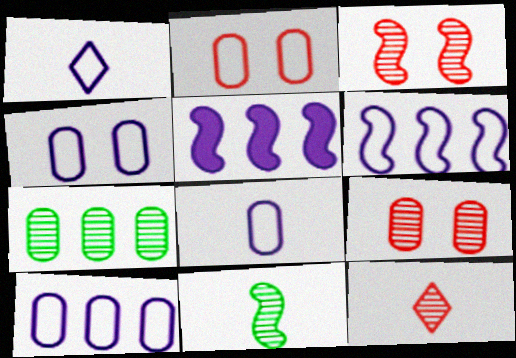[[1, 4, 6], 
[4, 8, 10]]